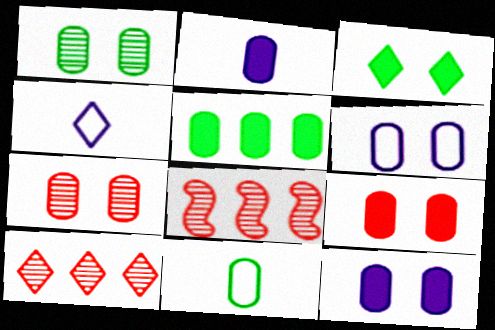[[1, 5, 11], 
[1, 6, 9], 
[2, 5, 9], 
[3, 4, 10]]